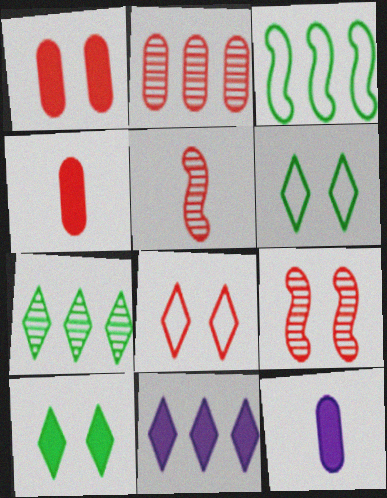[[1, 8, 9], 
[2, 3, 11]]